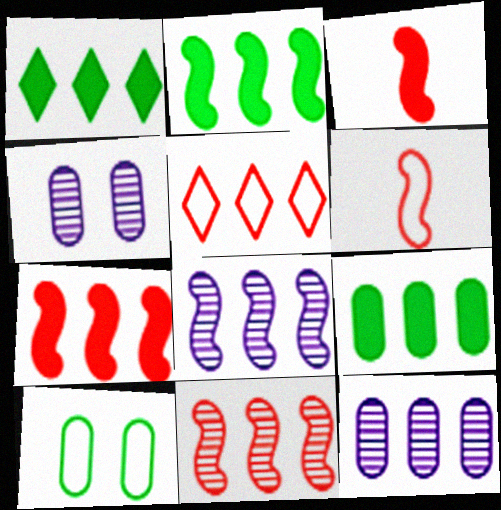[[1, 2, 9], 
[1, 4, 6], 
[2, 5, 12], 
[5, 8, 9]]